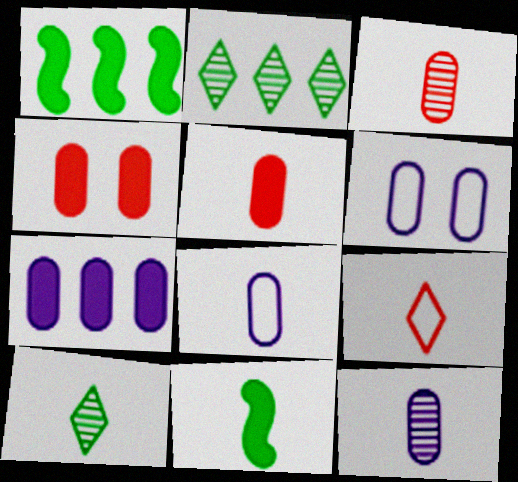[[6, 7, 12], 
[9, 11, 12]]